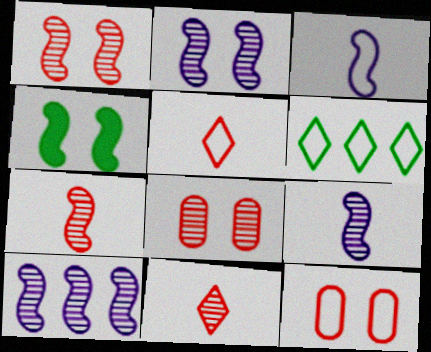[[2, 9, 10], 
[3, 6, 12]]